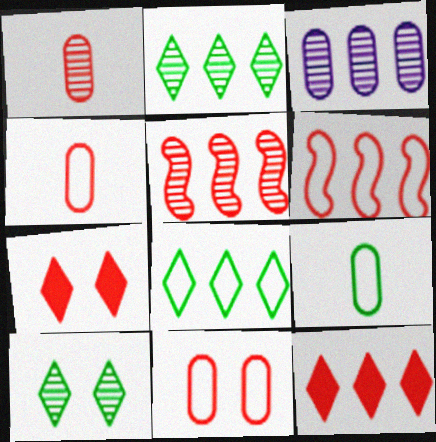[[1, 6, 7], 
[2, 3, 5], 
[4, 5, 7]]